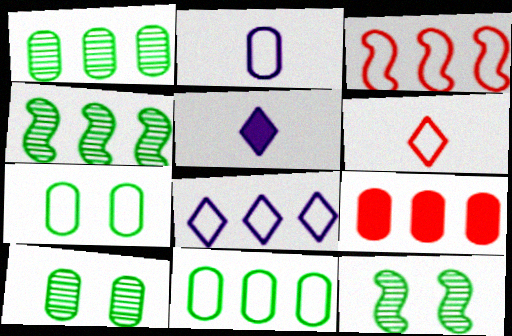[[2, 9, 10], 
[3, 5, 10], 
[3, 8, 11], 
[4, 8, 9]]